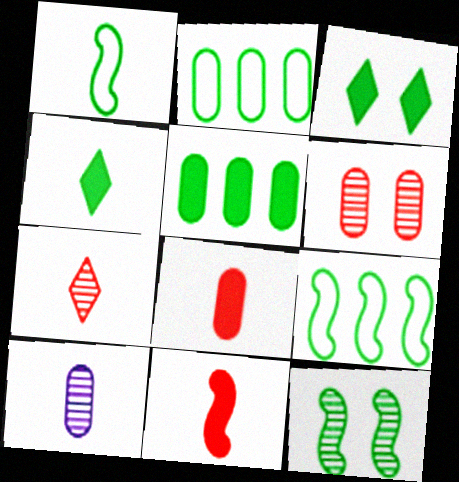[[2, 4, 12]]